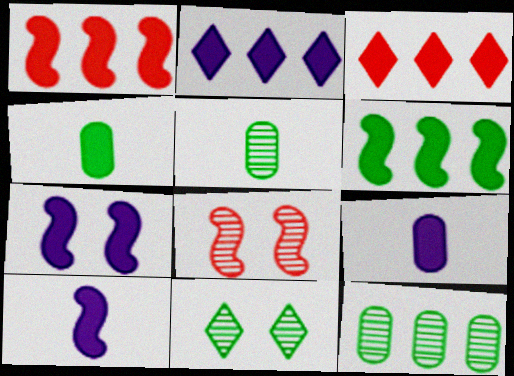[[2, 7, 9], 
[3, 4, 7]]